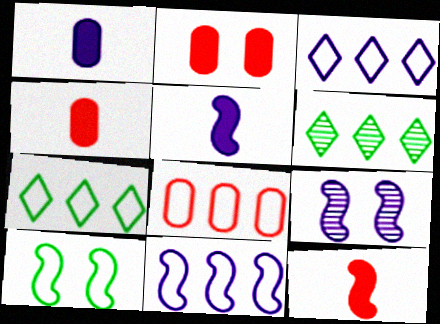[[1, 3, 9], 
[4, 7, 9], 
[5, 9, 11], 
[7, 8, 11]]